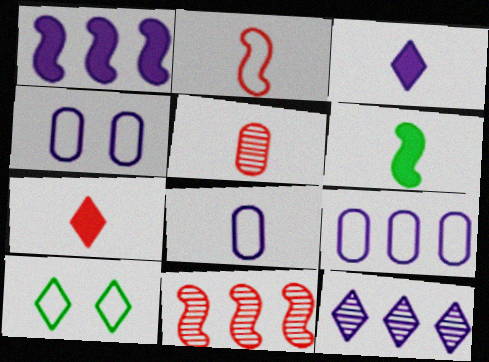[[1, 5, 10], 
[1, 9, 12], 
[2, 5, 7], 
[2, 9, 10], 
[4, 8, 9], 
[7, 10, 12]]